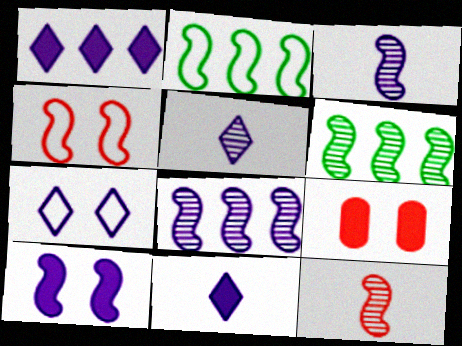[[1, 5, 7], 
[2, 5, 9], 
[2, 10, 12]]